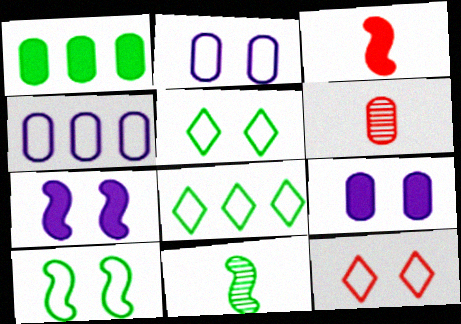[[1, 2, 6], 
[1, 5, 11], 
[2, 10, 12], 
[6, 7, 8]]